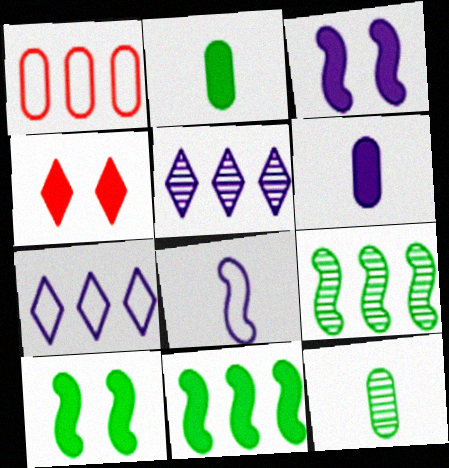[[1, 5, 11], 
[4, 6, 11]]